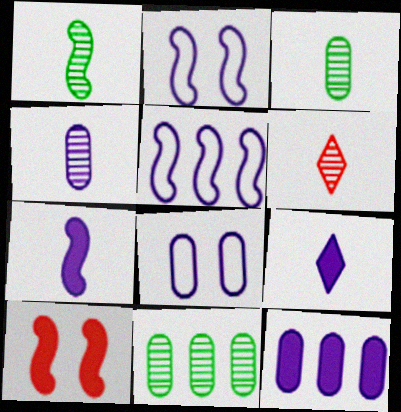[[1, 4, 6], 
[1, 5, 10], 
[4, 8, 12]]